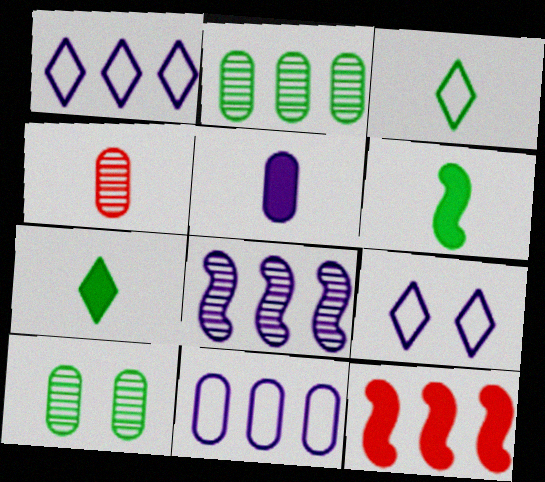[[1, 2, 12], 
[5, 8, 9]]